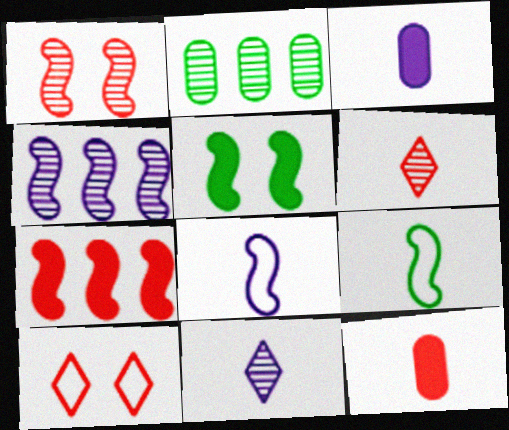[[1, 2, 11], 
[3, 6, 9], 
[3, 8, 11], 
[9, 11, 12]]